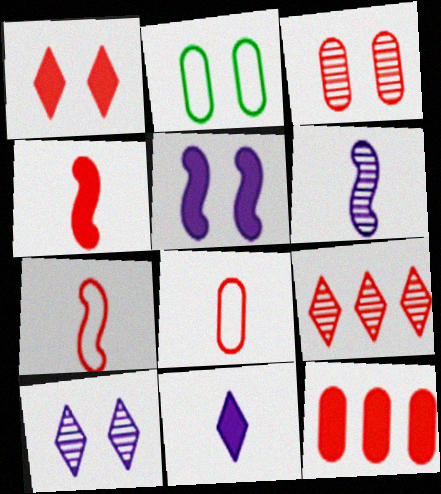[[1, 4, 12], 
[3, 8, 12]]